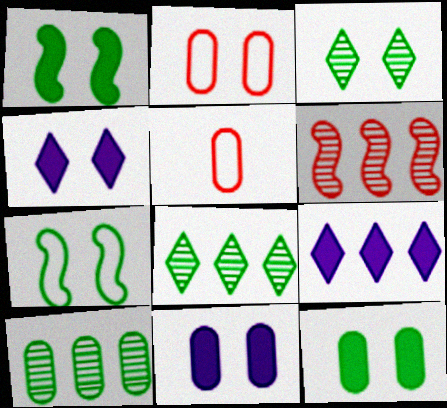[[3, 7, 12], 
[5, 10, 11]]